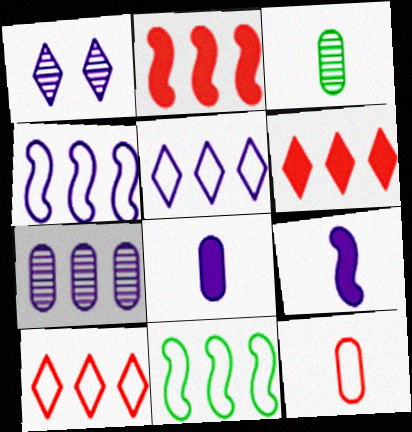[[1, 4, 8], 
[3, 8, 12], 
[6, 7, 11]]